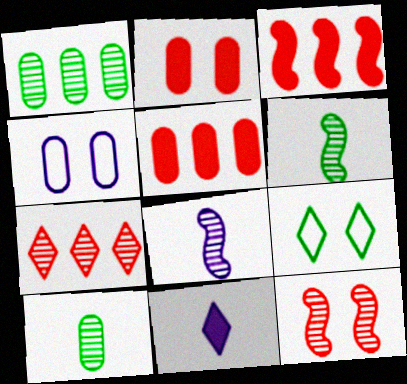[[4, 5, 10], 
[5, 8, 9], 
[7, 9, 11]]